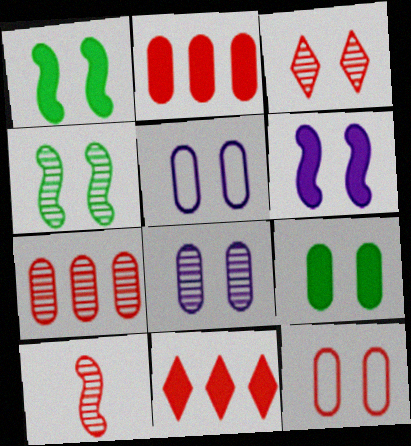[[1, 3, 5], 
[3, 4, 8], 
[3, 7, 10], 
[8, 9, 12], 
[10, 11, 12]]